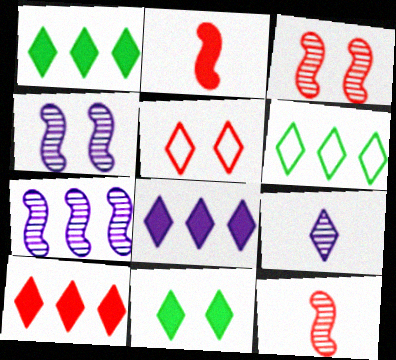[[1, 5, 9], 
[1, 8, 10]]